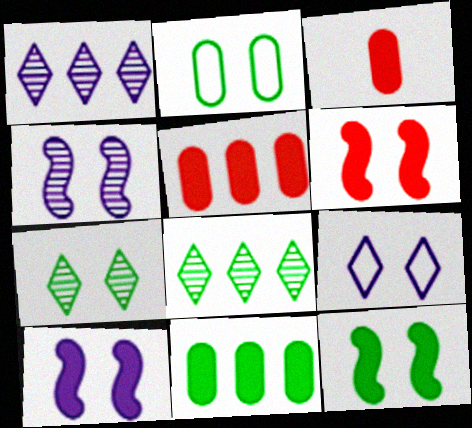[[2, 7, 12], 
[6, 10, 12]]